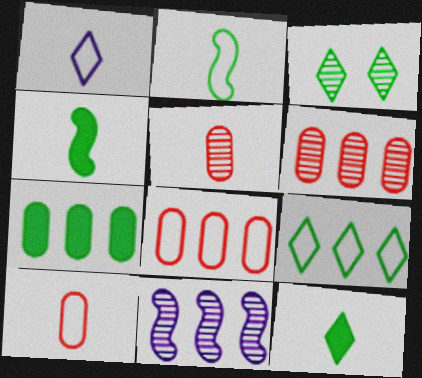[[1, 2, 10], 
[1, 4, 5], 
[2, 3, 7], 
[3, 5, 11], 
[3, 9, 12]]